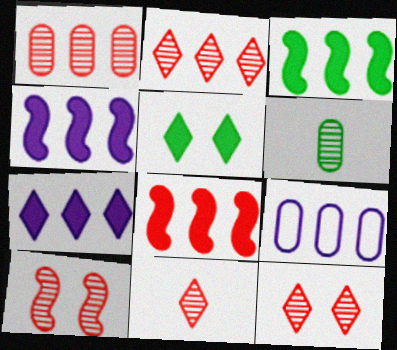[[1, 10, 11], 
[2, 3, 9], 
[2, 11, 12], 
[3, 4, 8]]